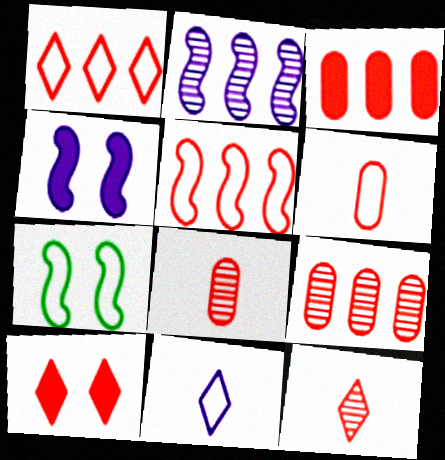[[1, 10, 12], 
[5, 8, 10]]